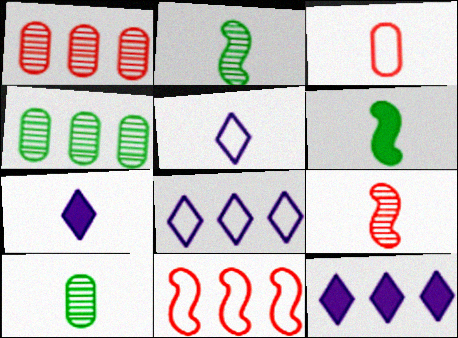[[2, 3, 7], 
[4, 11, 12]]